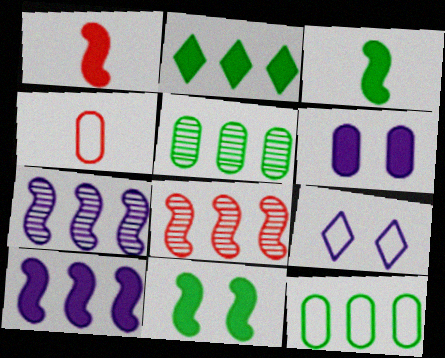[[1, 2, 6], 
[1, 5, 9], 
[1, 10, 11], 
[4, 5, 6]]